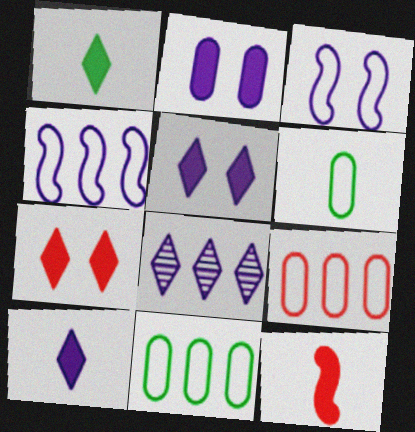[]